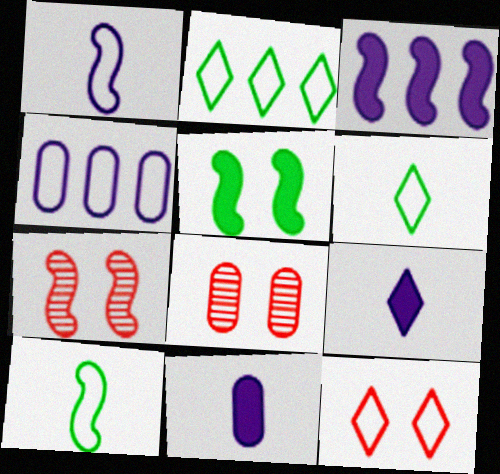[[2, 7, 11], 
[3, 6, 8], 
[3, 7, 10], 
[4, 10, 12]]